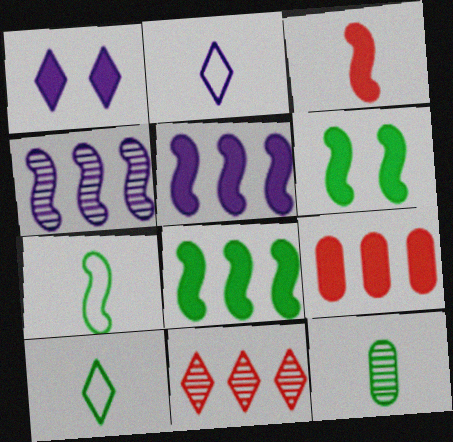[[1, 10, 11], 
[2, 3, 12], 
[3, 5, 6]]